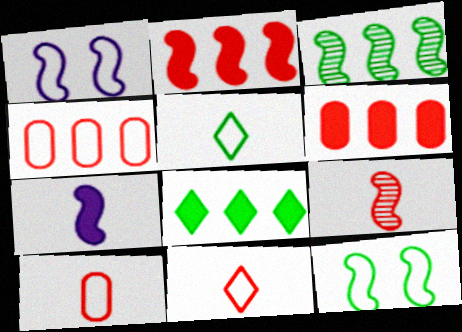[[1, 4, 5]]